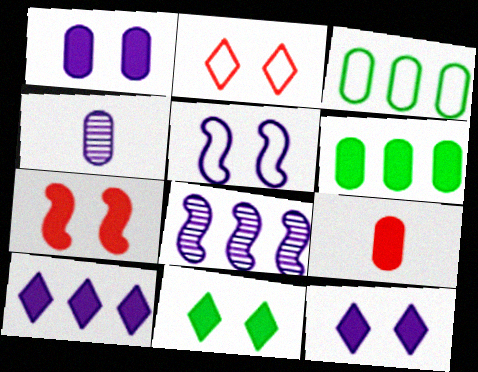[[1, 6, 9], 
[1, 7, 11], 
[4, 5, 10]]